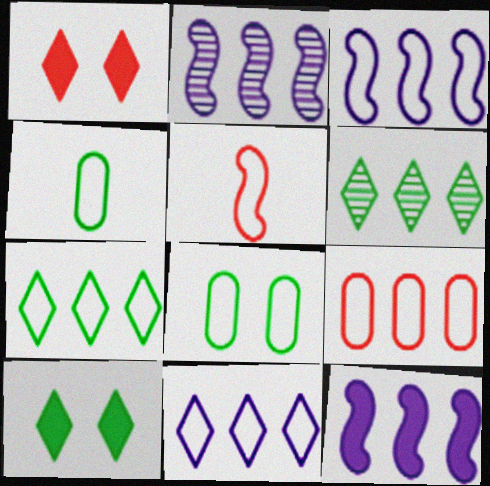[[1, 2, 4], 
[2, 3, 12], 
[3, 7, 9], 
[5, 8, 11], 
[6, 9, 12]]